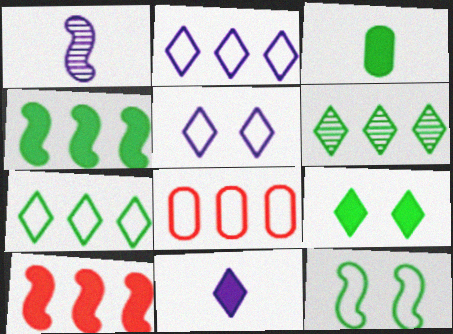[[1, 8, 9], 
[1, 10, 12], 
[3, 4, 9], 
[3, 6, 12]]